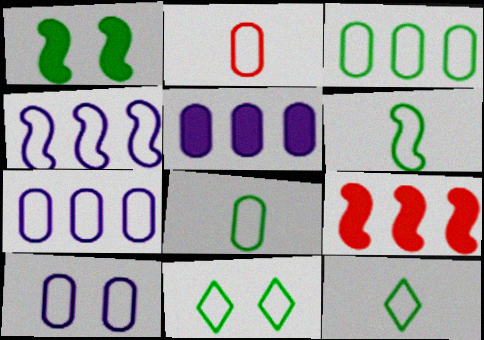[[2, 3, 10], 
[2, 4, 11], 
[3, 6, 11], 
[6, 8, 12]]